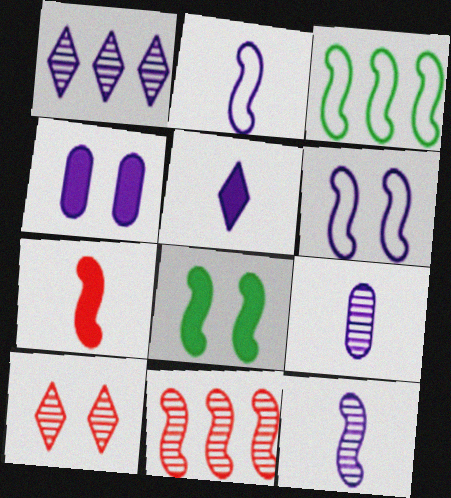[[1, 2, 4], 
[2, 5, 9], 
[2, 8, 11]]